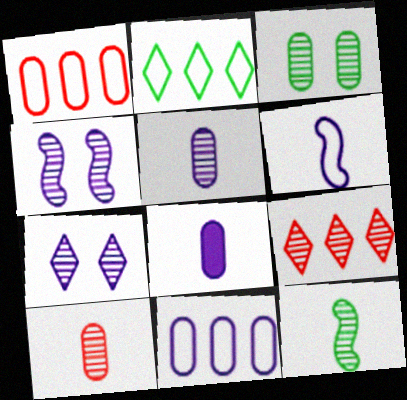[[1, 3, 8]]